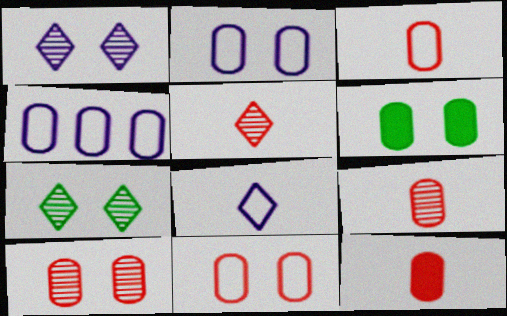[[2, 6, 10], 
[3, 9, 12], 
[4, 6, 9]]